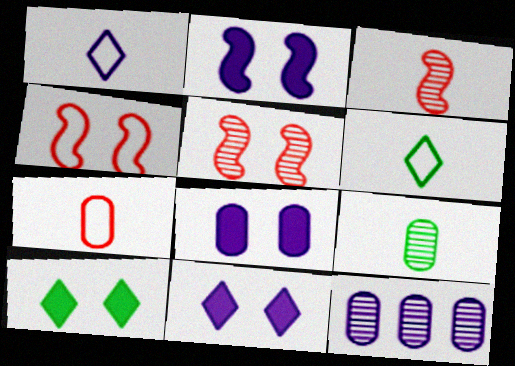[[1, 2, 12], 
[2, 8, 11]]